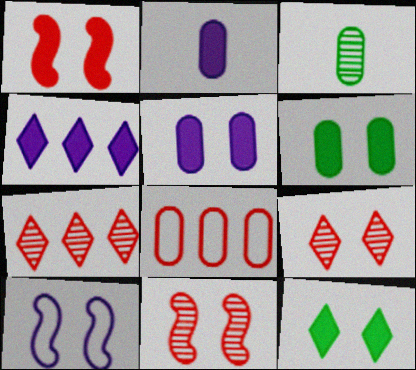[[1, 5, 12], 
[3, 5, 8], 
[6, 9, 10]]